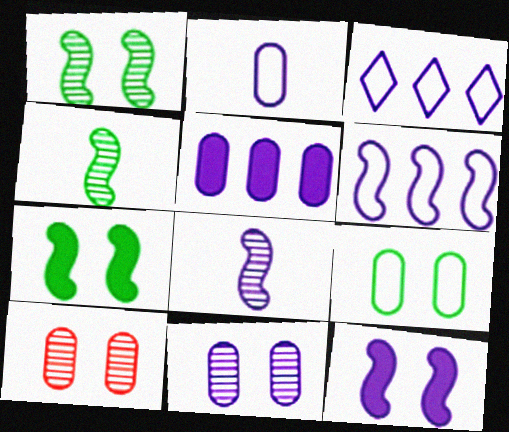[[2, 5, 11], 
[6, 8, 12]]